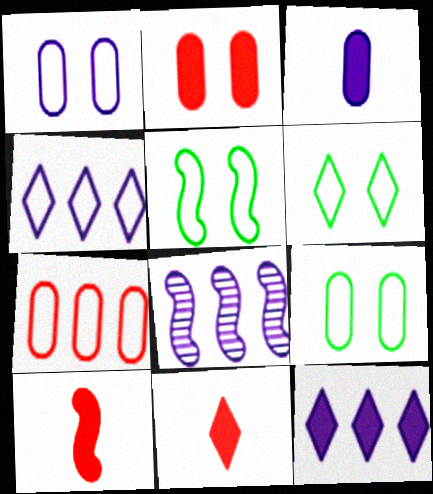[[5, 6, 9], 
[5, 8, 10], 
[8, 9, 11]]